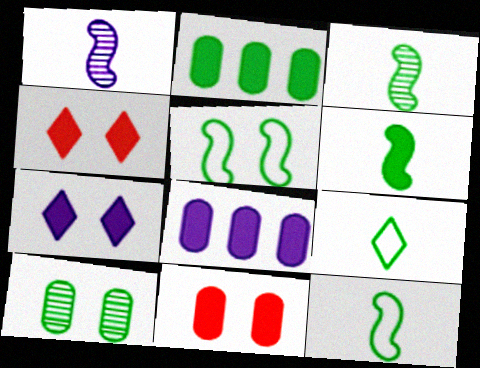[[3, 6, 12], 
[4, 6, 8]]